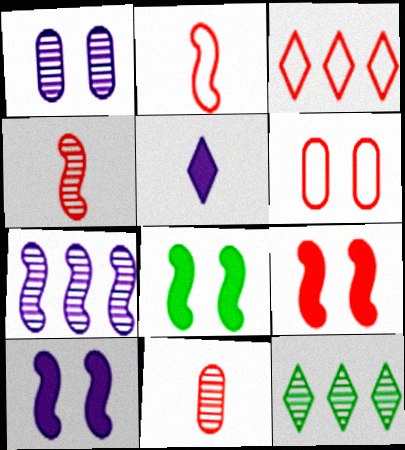[[1, 4, 12], 
[2, 3, 6], 
[2, 7, 8], 
[3, 9, 11], 
[8, 9, 10]]